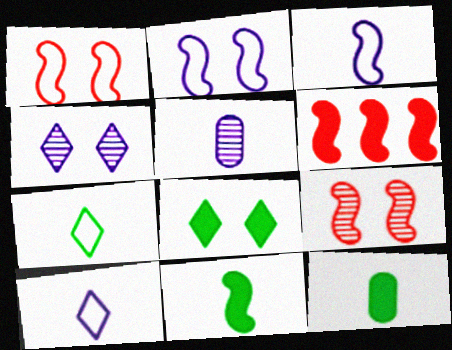[]